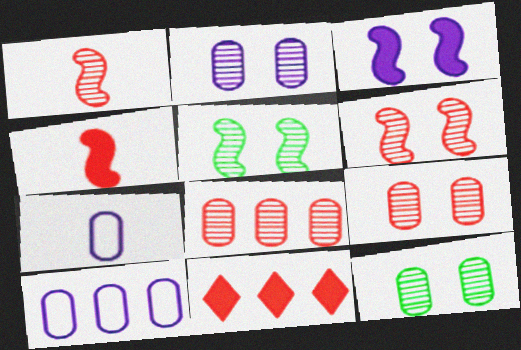[[2, 9, 12], 
[5, 7, 11]]